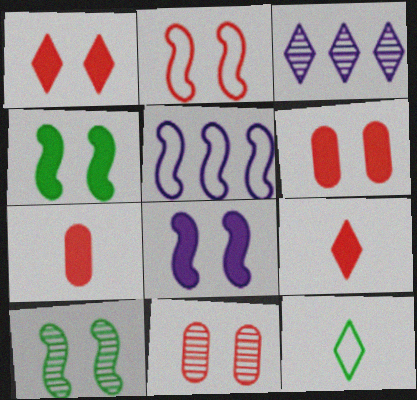[[1, 2, 11], 
[1, 3, 12], 
[2, 8, 10]]